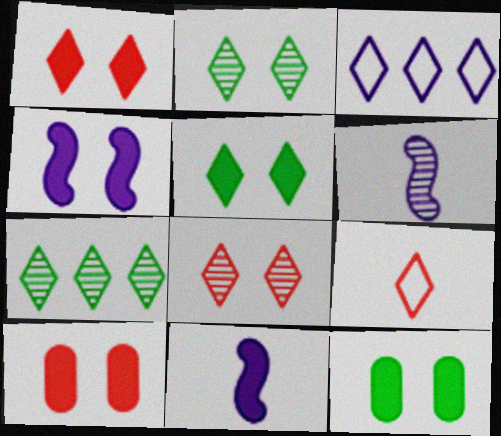[[1, 4, 12], 
[4, 5, 10]]